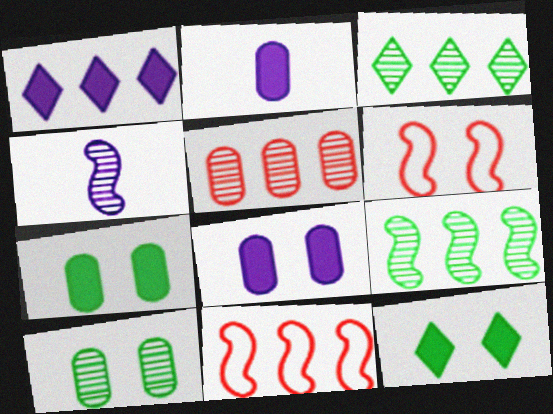[[2, 3, 6]]